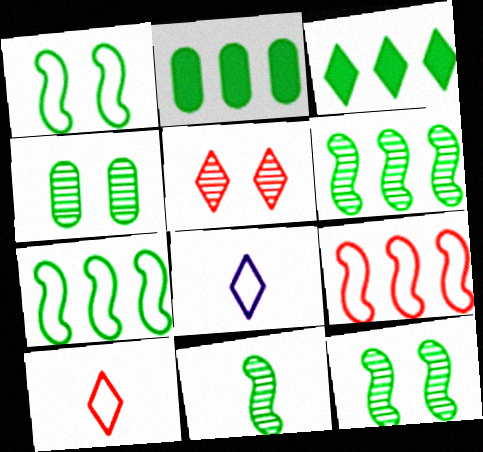[[3, 5, 8], 
[6, 11, 12]]